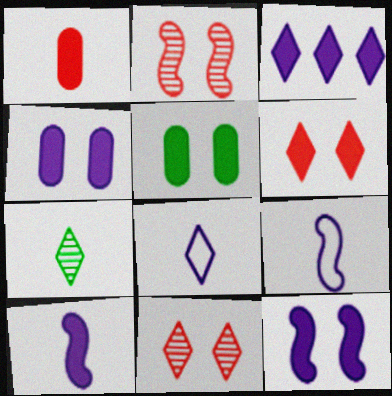[[1, 7, 9], 
[3, 4, 10], 
[5, 6, 12]]